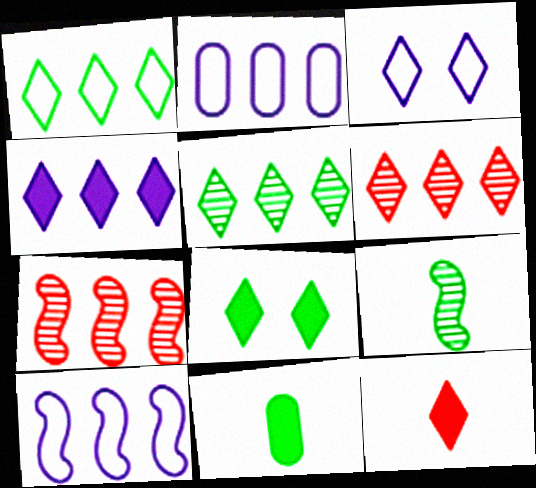[[1, 4, 6], 
[3, 5, 12], 
[3, 7, 11], 
[4, 8, 12]]